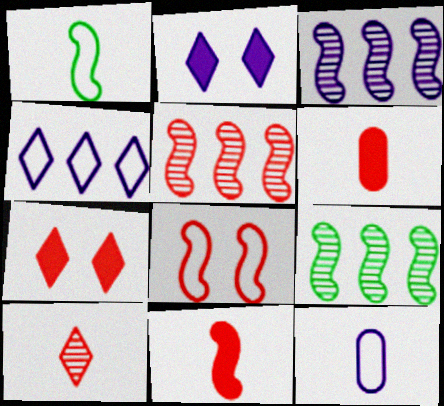[[2, 3, 12], 
[3, 5, 9], 
[5, 8, 11], 
[7, 9, 12]]